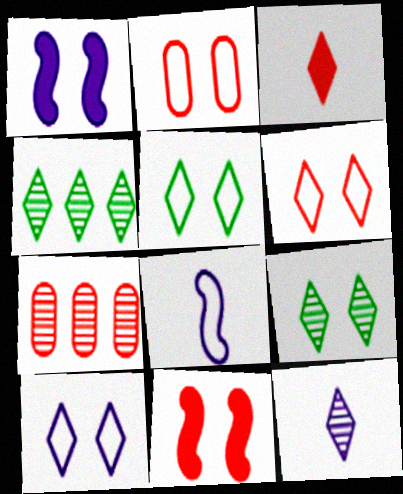[[1, 2, 9], 
[3, 4, 10], 
[5, 6, 10]]